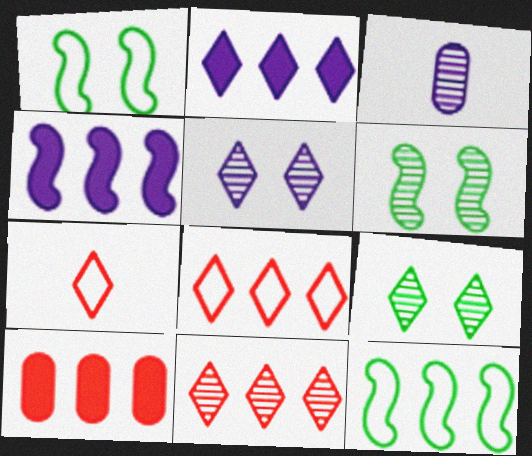[[2, 7, 9], 
[3, 6, 11]]